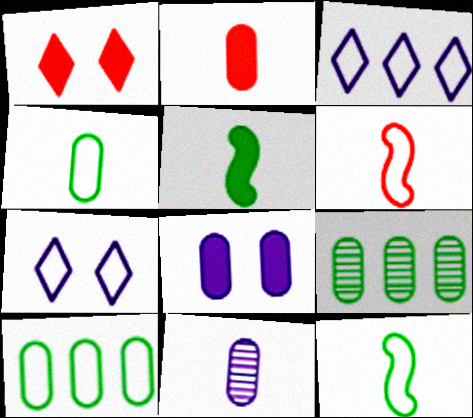[[2, 4, 11], 
[6, 7, 10]]